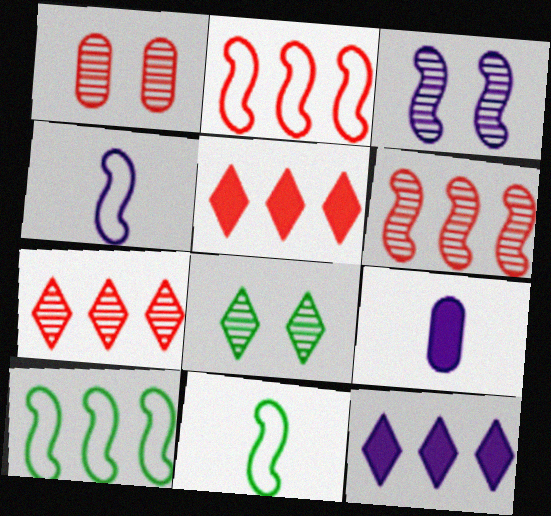[[1, 3, 8], 
[1, 11, 12], 
[2, 8, 9]]